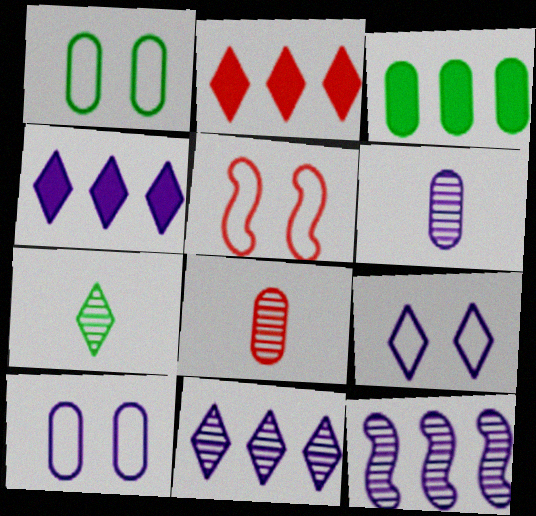[[1, 5, 9], 
[2, 5, 8], 
[2, 7, 9], 
[3, 8, 10]]